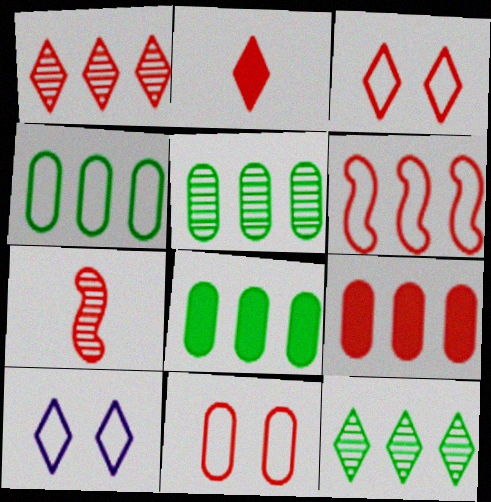[[1, 2, 3], 
[1, 6, 9], 
[2, 10, 12], 
[3, 7, 9], 
[4, 5, 8], 
[7, 8, 10]]